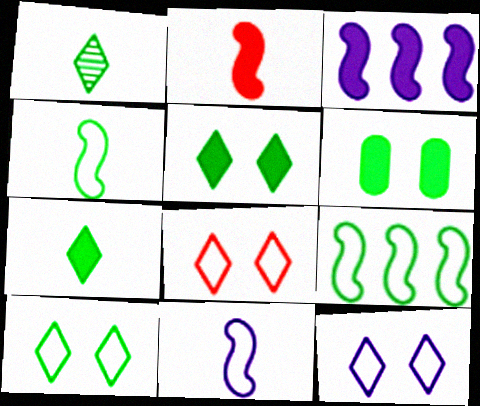[[1, 6, 9], 
[8, 10, 12]]